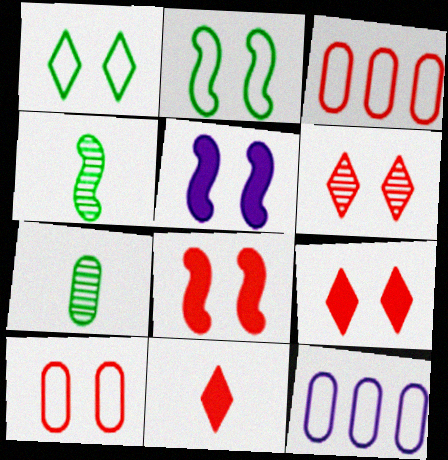[[4, 9, 12], 
[6, 8, 10]]